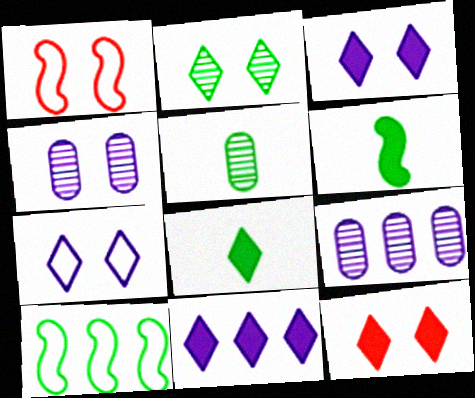[[1, 5, 11], 
[1, 8, 9], 
[2, 7, 12], 
[8, 11, 12]]